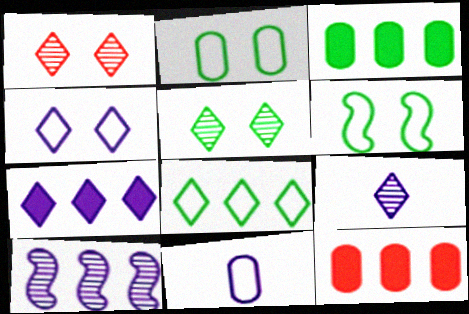[[4, 7, 9], 
[6, 9, 12], 
[8, 10, 12]]